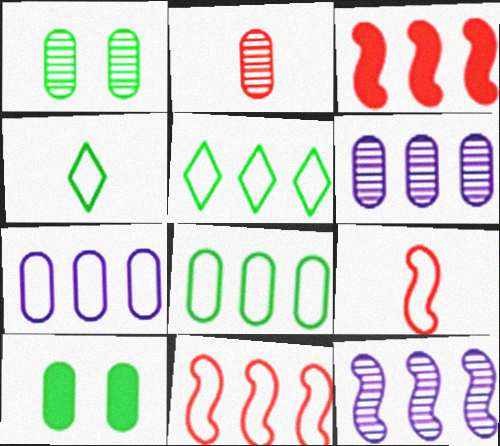[[1, 2, 6], 
[2, 7, 10], 
[3, 5, 6], 
[5, 7, 11]]